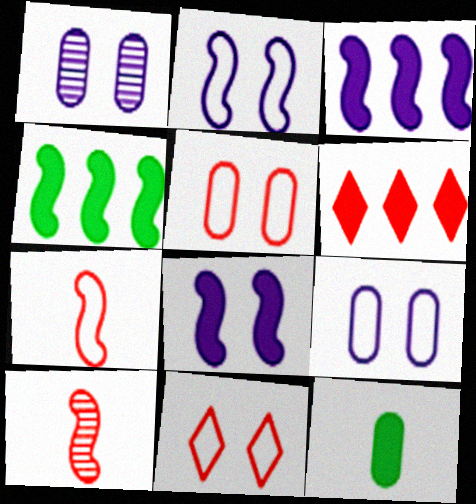[[2, 4, 10], 
[5, 6, 10], 
[6, 8, 12]]